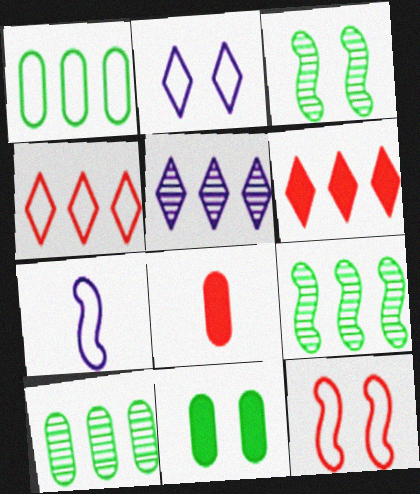[[2, 8, 9]]